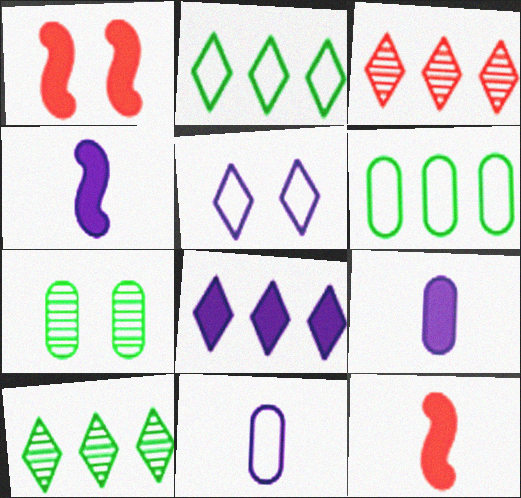[[1, 5, 7], 
[1, 10, 11], 
[2, 3, 8]]